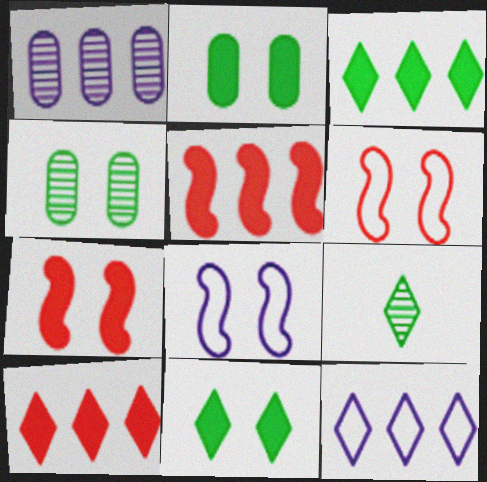[]